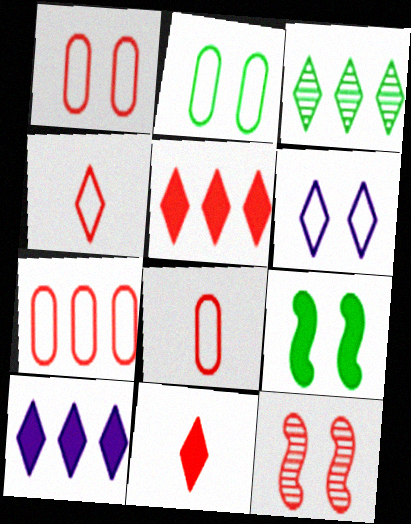[[1, 7, 8], 
[3, 6, 11], 
[5, 8, 12], 
[7, 11, 12]]